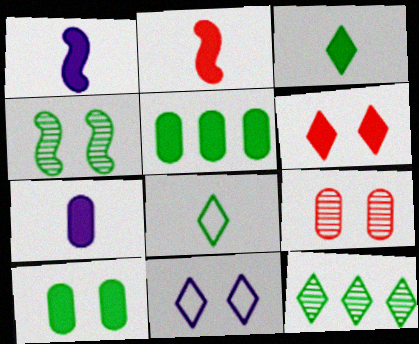[[1, 5, 6], 
[2, 3, 7], 
[4, 5, 8]]